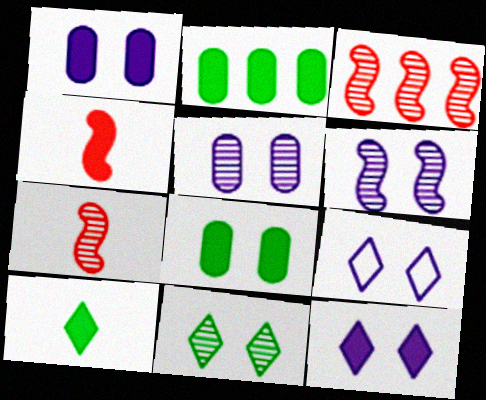[[1, 6, 9], 
[2, 4, 12], 
[2, 7, 9]]